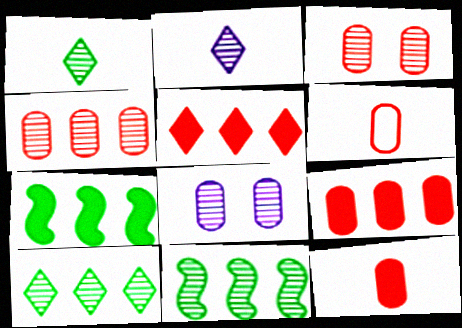[[2, 3, 11], 
[3, 6, 9]]